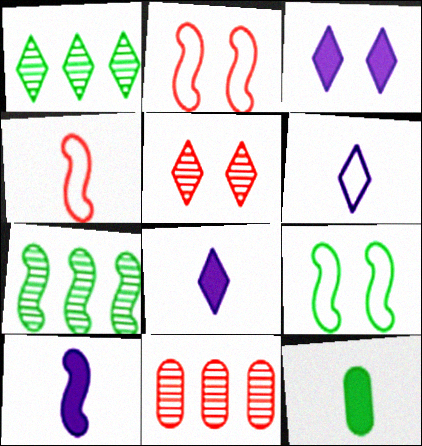[[1, 9, 12], 
[2, 7, 10], 
[8, 9, 11]]